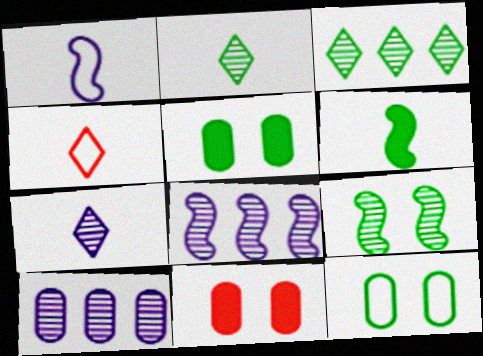[[1, 3, 11], 
[3, 6, 12], 
[4, 5, 8]]